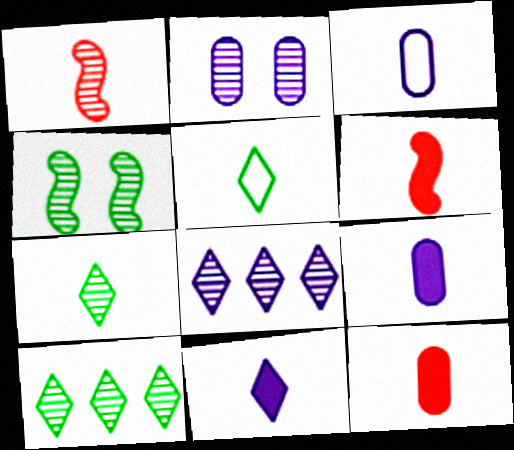[[1, 2, 10], 
[1, 5, 9], 
[3, 6, 7]]